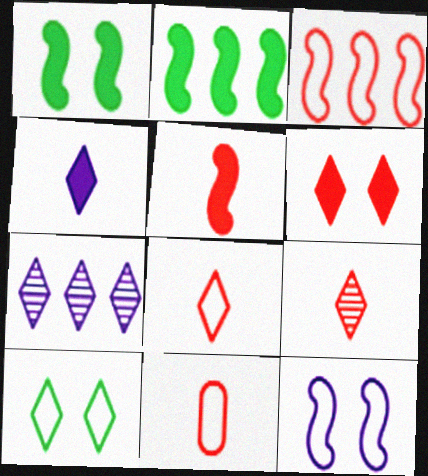[[1, 7, 11], 
[5, 9, 11]]